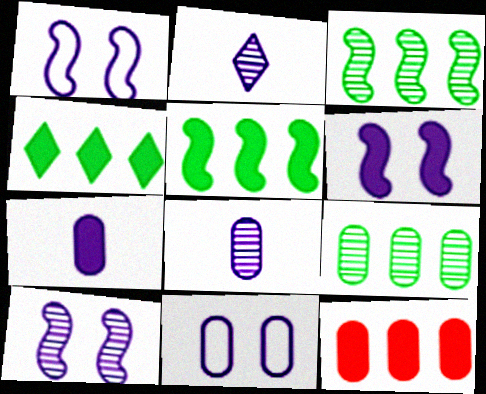[[1, 6, 10]]